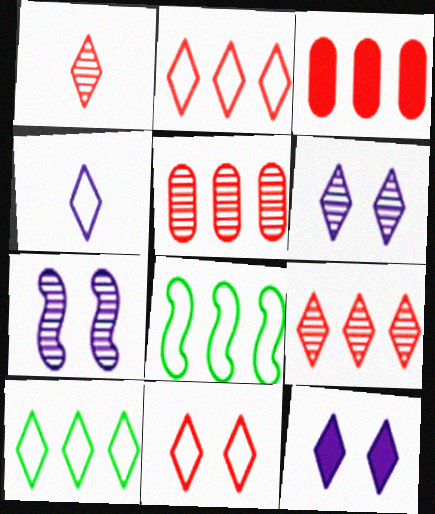[[1, 10, 12], 
[4, 10, 11]]